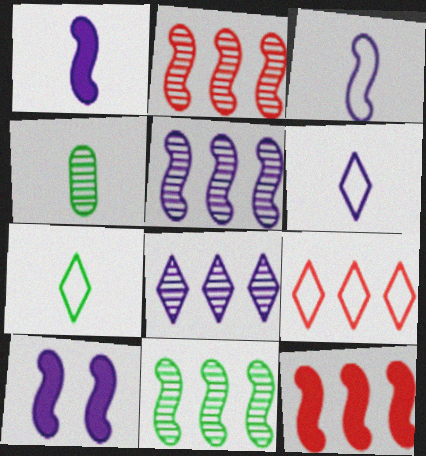[[2, 5, 11], 
[3, 5, 10], 
[4, 9, 10]]